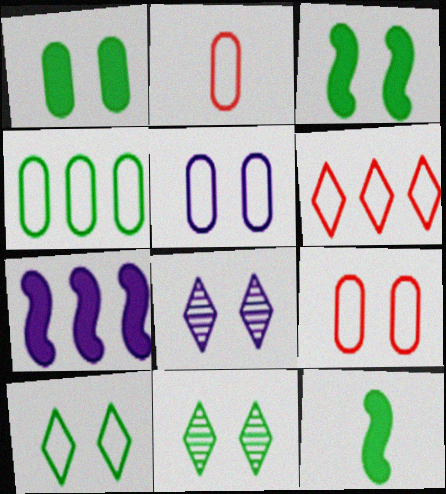[[2, 4, 5], 
[2, 7, 11], 
[3, 8, 9], 
[4, 11, 12]]